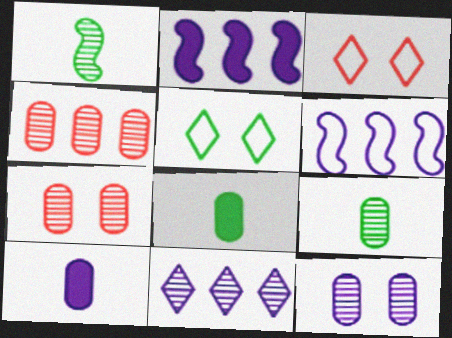[[1, 7, 11], 
[2, 3, 9], 
[4, 9, 12]]